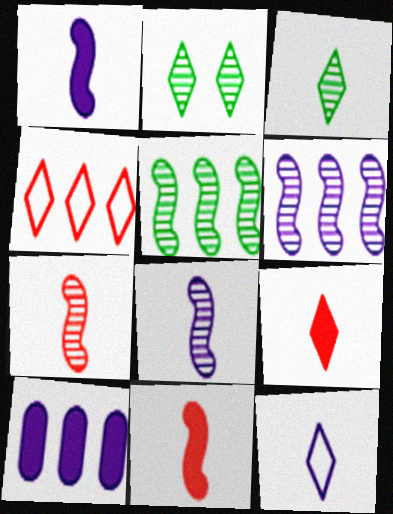[[3, 9, 12], 
[4, 5, 10]]